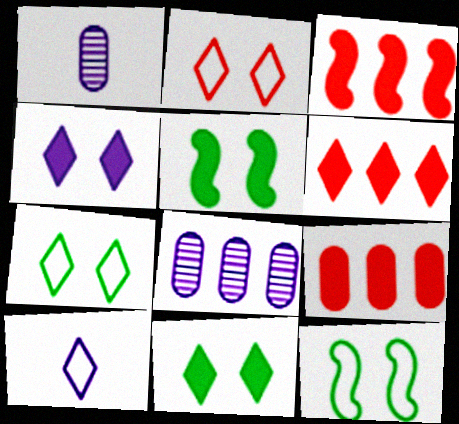[[1, 3, 7], 
[1, 6, 12], 
[3, 6, 9]]